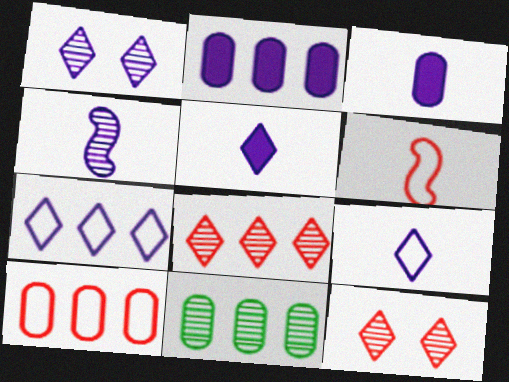[[1, 5, 7], 
[2, 10, 11], 
[3, 4, 9], 
[4, 11, 12]]